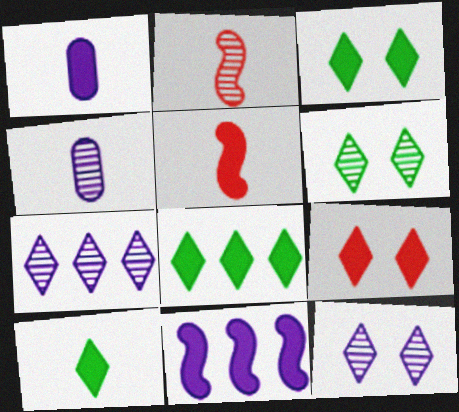[[1, 5, 10], 
[3, 8, 10]]